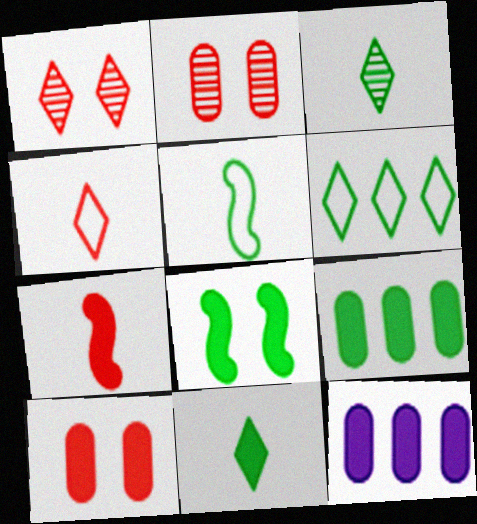[[1, 5, 12], 
[8, 9, 11]]